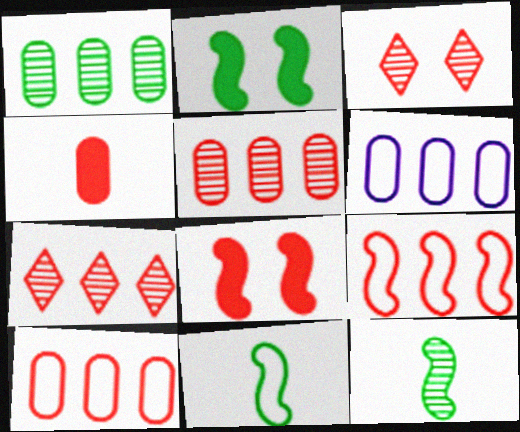[[3, 4, 9]]